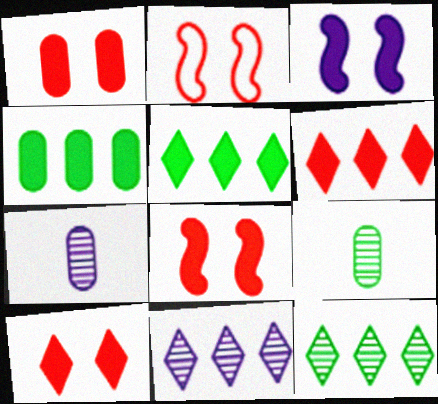[[1, 8, 10], 
[2, 5, 7]]